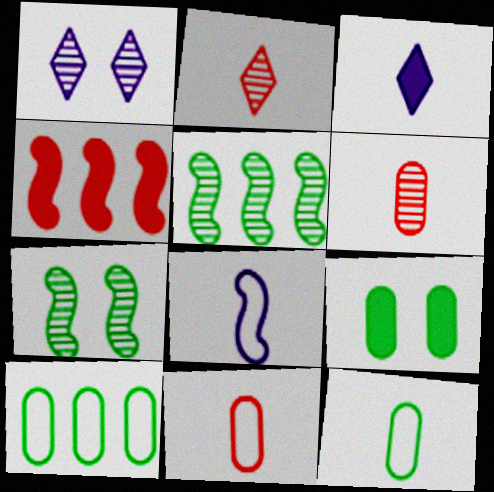[[1, 4, 12], 
[1, 5, 6], 
[3, 4, 9], 
[4, 7, 8]]